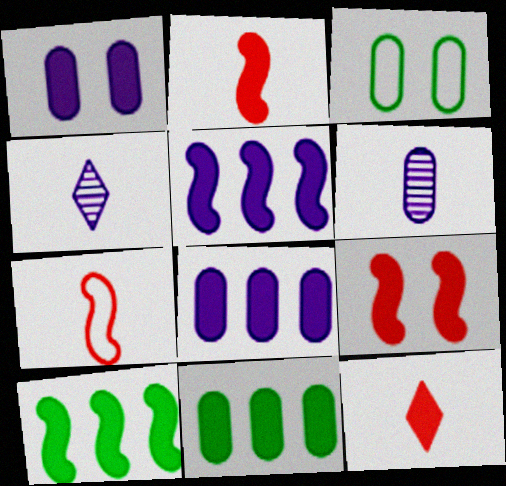[[1, 10, 12]]